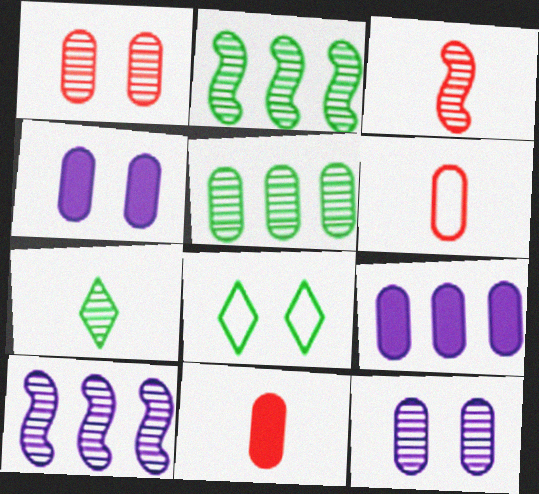[[1, 7, 10], 
[3, 8, 9], 
[4, 5, 6], 
[8, 10, 11]]